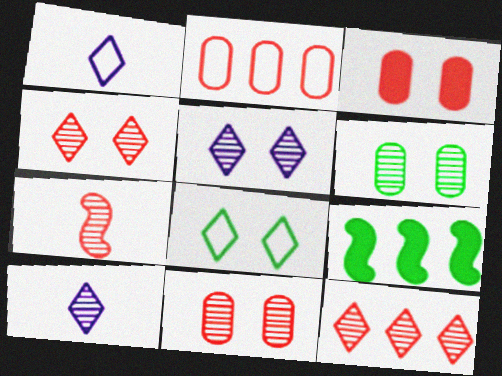[[1, 9, 11], 
[7, 11, 12]]